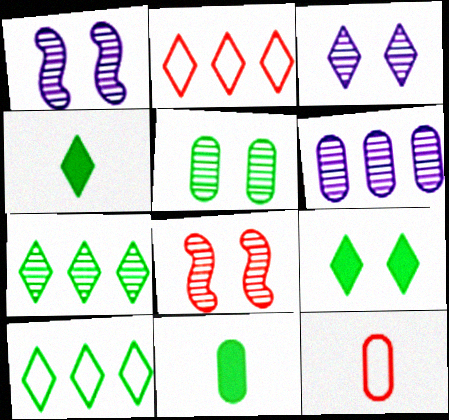[[1, 2, 11], 
[2, 3, 4], 
[3, 5, 8]]